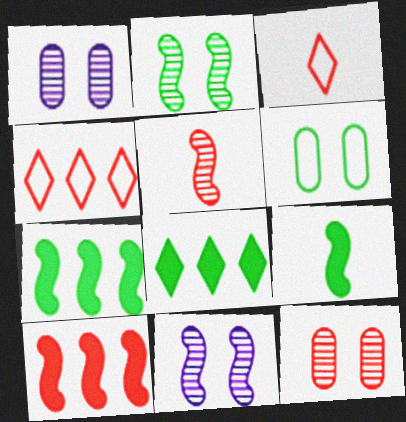[[1, 3, 7], 
[1, 4, 9], 
[3, 10, 12]]